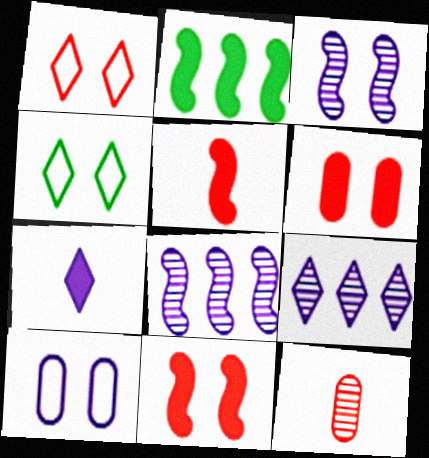[[2, 6, 7], 
[3, 4, 6], 
[7, 8, 10]]